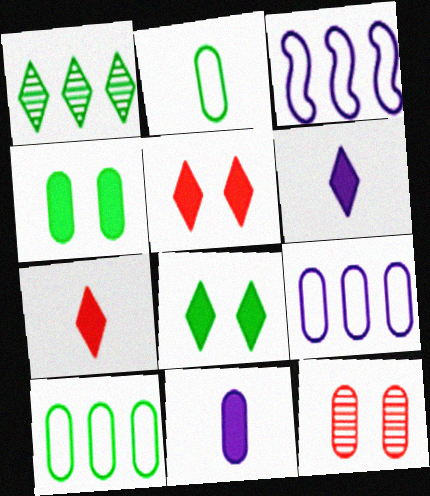[[10, 11, 12]]